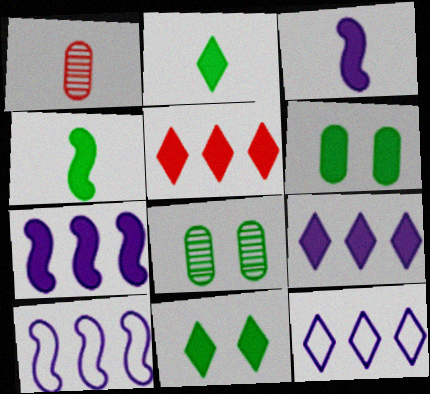[[1, 10, 11], 
[3, 5, 6]]